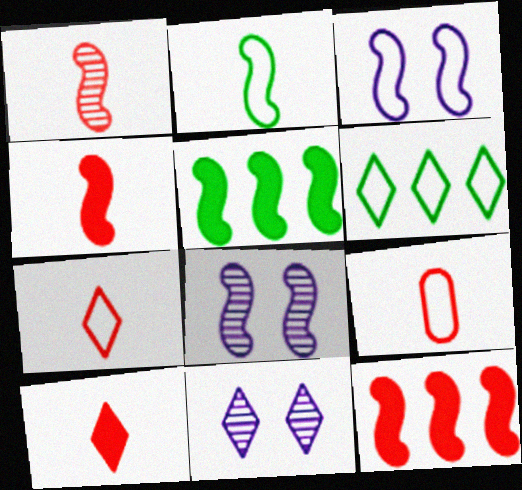[[1, 3, 5], 
[1, 9, 10], 
[2, 8, 12], 
[3, 6, 9], 
[5, 9, 11], 
[6, 10, 11]]